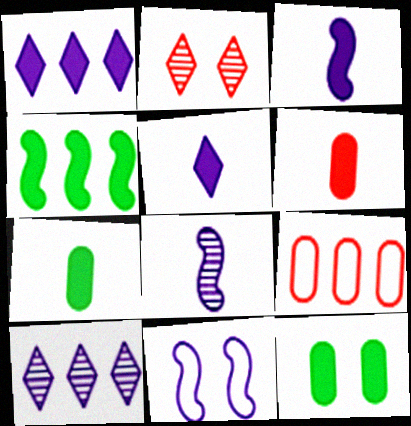[[2, 11, 12], 
[4, 9, 10]]